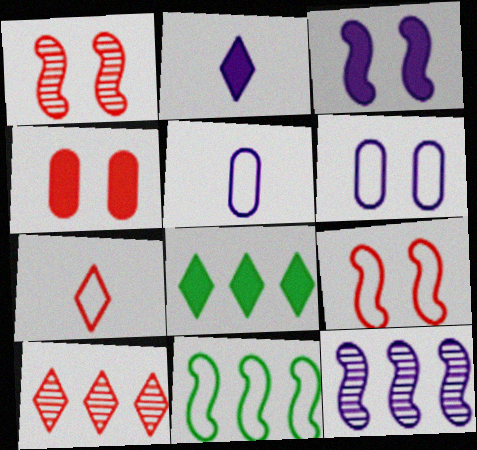[[1, 5, 8], 
[2, 6, 12], 
[6, 7, 11]]